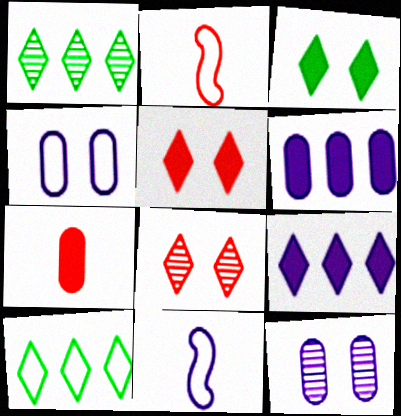[[2, 4, 10], 
[9, 11, 12]]